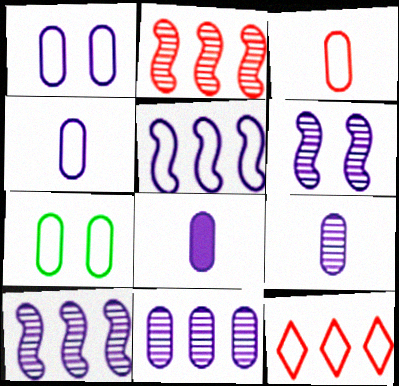[[1, 8, 11], 
[4, 8, 9]]